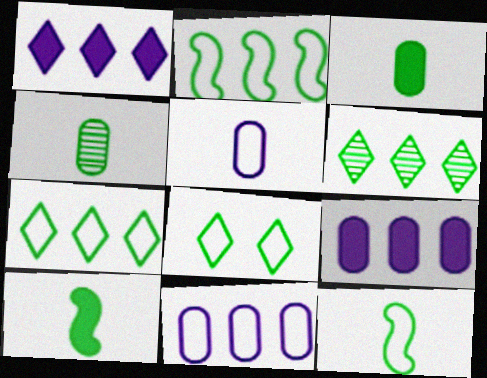[]